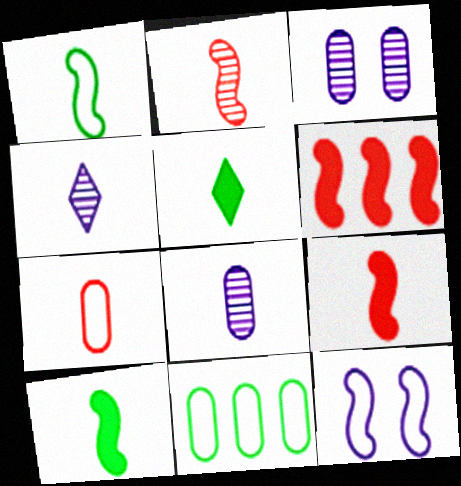[[4, 7, 10]]